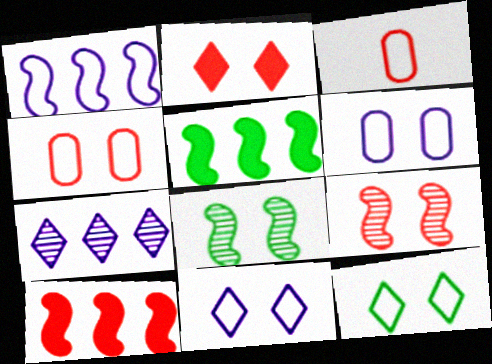[[1, 3, 12], 
[2, 4, 9], 
[2, 6, 8]]